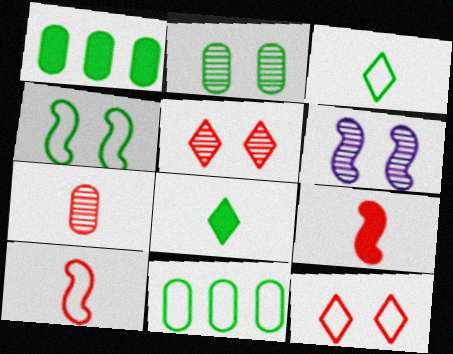[[2, 5, 6], 
[3, 4, 11]]